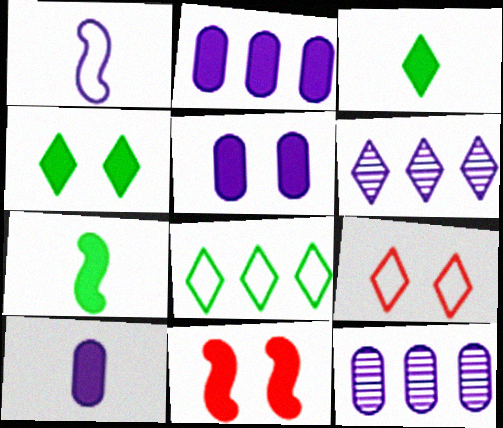[[1, 5, 6], 
[2, 3, 11], 
[2, 5, 10], 
[3, 6, 9], 
[4, 5, 11], 
[7, 9, 12]]